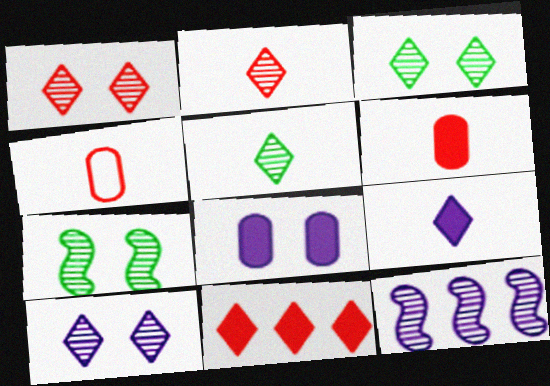[[1, 3, 10]]